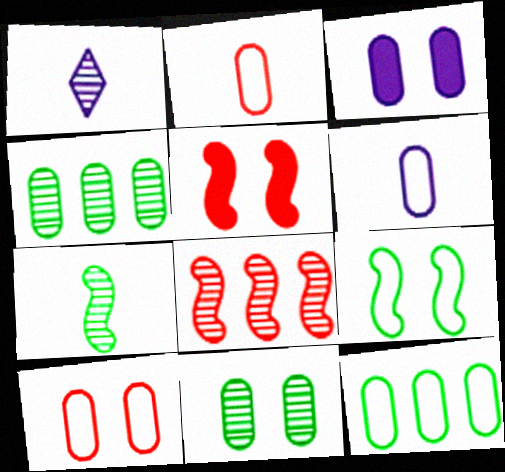[[1, 5, 12], 
[1, 8, 11], 
[2, 3, 4], 
[3, 10, 11], 
[6, 10, 12]]